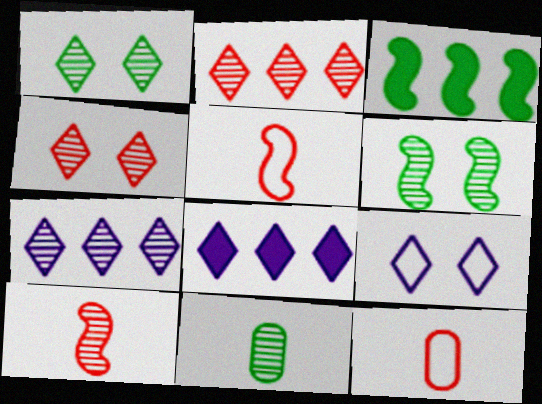[[6, 8, 12]]